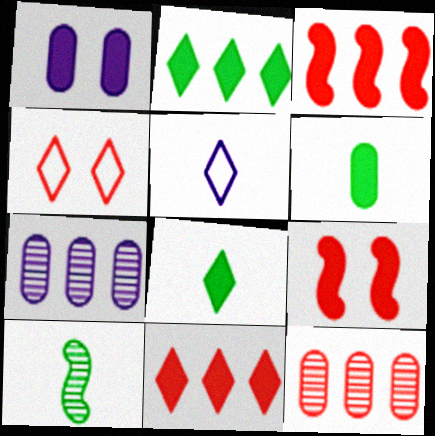[[1, 3, 8]]